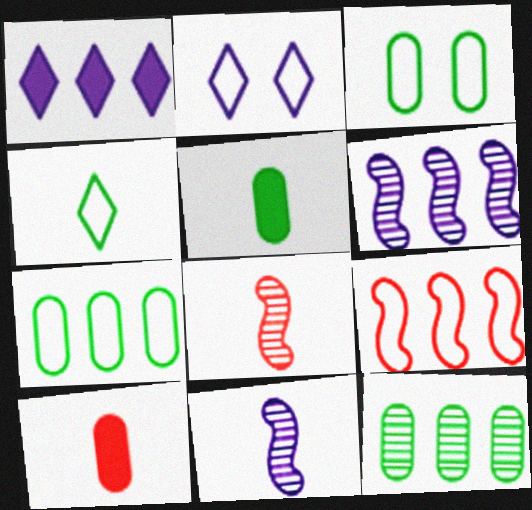[[1, 3, 8], 
[1, 9, 12], 
[3, 5, 12], 
[4, 10, 11]]